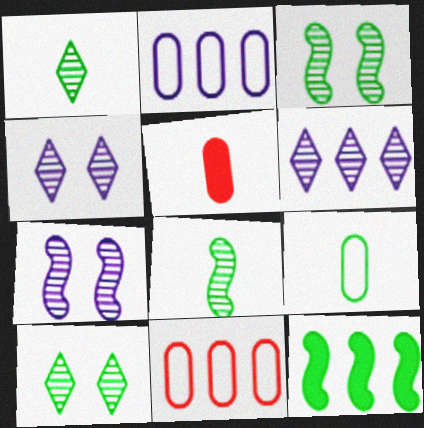[[6, 11, 12], 
[9, 10, 12]]